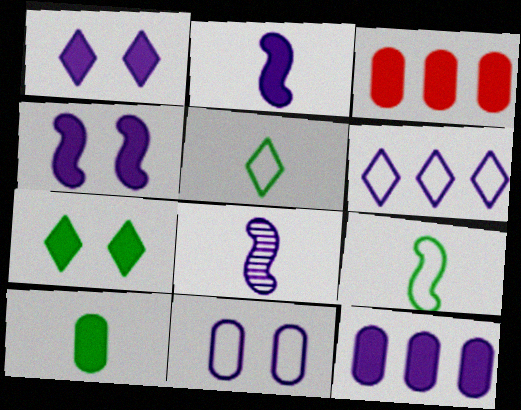[[1, 2, 12], 
[2, 3, 7]]